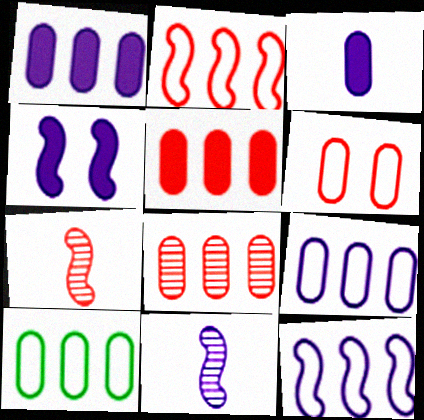[[1, 8, 10], 
[4, 11, 12]]